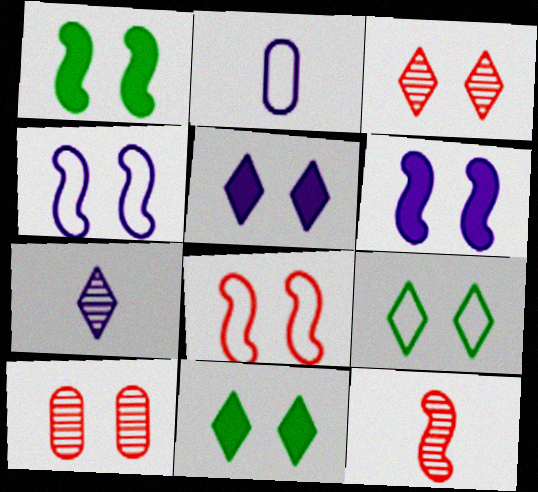[[3, 5, 9], 
[4, 10, 11], 
[6, 9, 10]]